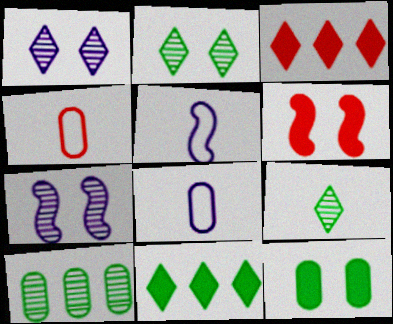[[4, 7, 11]]